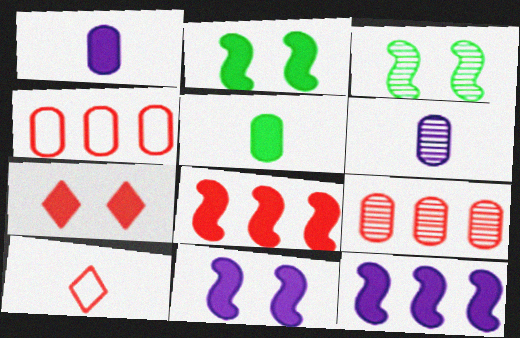[[5, 7, 12]]